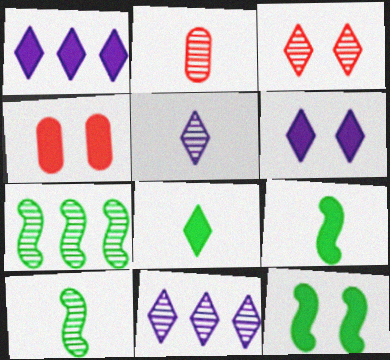[[1, 4, 9], 
[2, 5, 10], 
[4, 6, 12]]